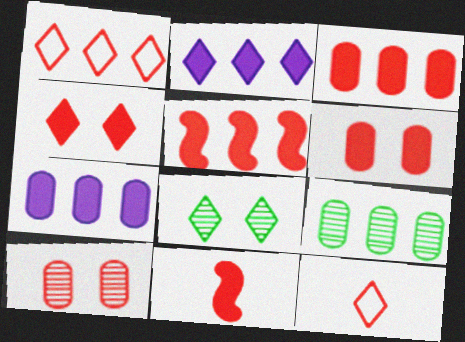[[1, 10, 11], 
[2, 8, 12], 
[3, 4, 11], 
[5, 10, 12]]